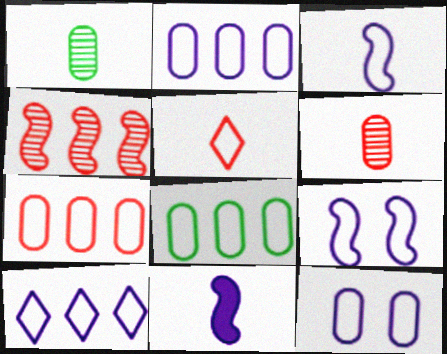[[1, 5, 11], 
[2, 7, 8], 
[3, 10, 12], 
[5, 8, 9]]